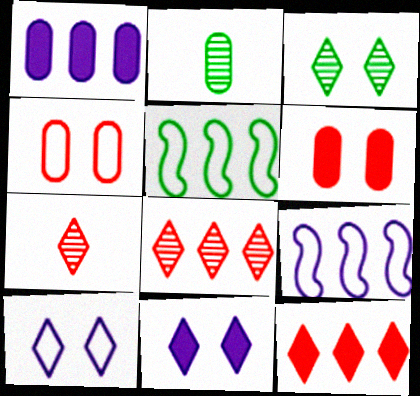[[1, 2, 4], 
[1, 5, 8]]